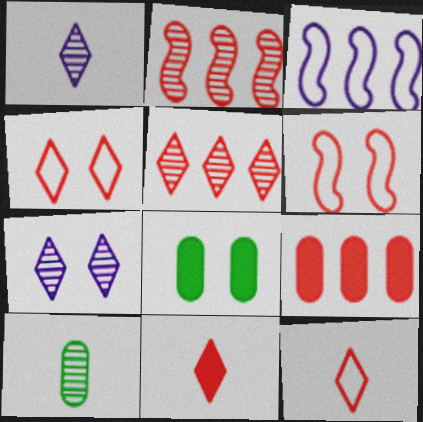[[2, 7, 10], 
[4, 5, 11], 
[6, 7, 8]]